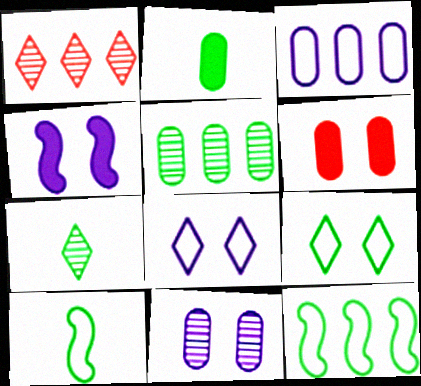[[2, 7, 10], 
[4, 8, 11]]